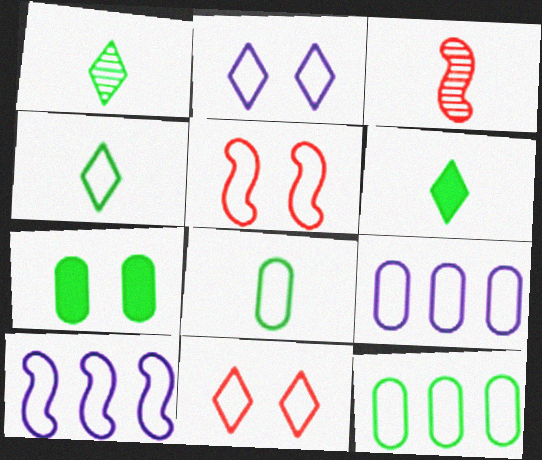[[1, 4, 6], 
[4, 5, 9], 
[8, 10, 11]]